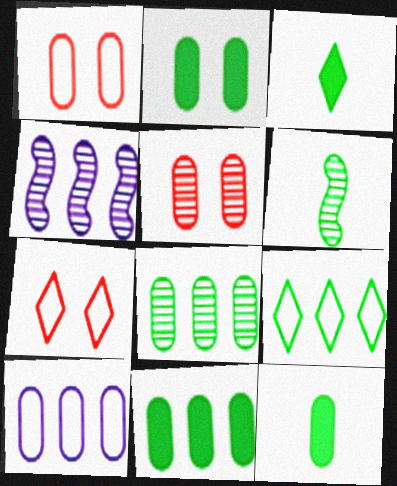[[1, 3, 4], 
[2, 6, 9], 
[2, 11, 12], 
[4, 7, 12], 
[5, 10, 12]]